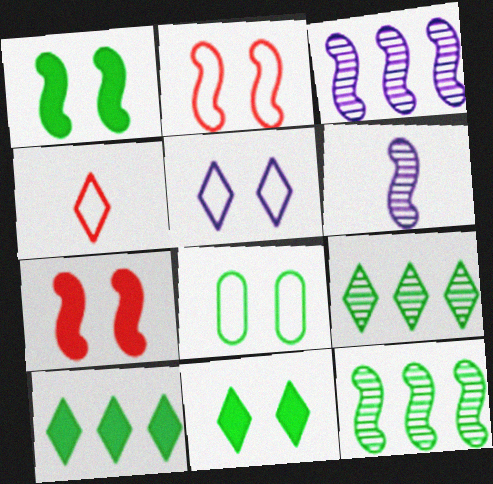[[2, 5, 8]]